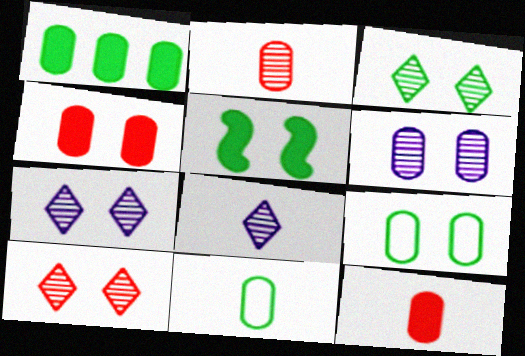[[3, 5, 9], 
[3, 7, 10], 
[4, 6, 9]]